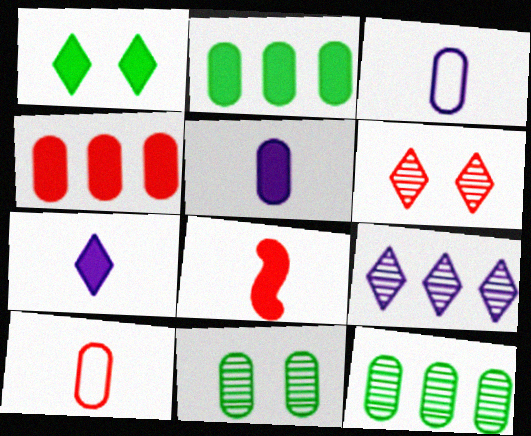[[3, 4, 11]]